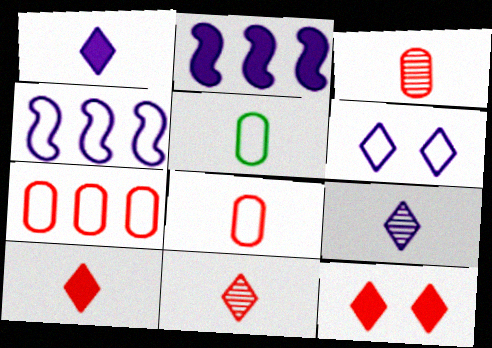[]